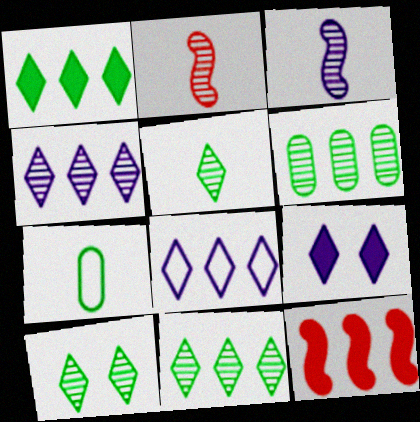[[5, 10, 11], 
[6, 8, 12]]